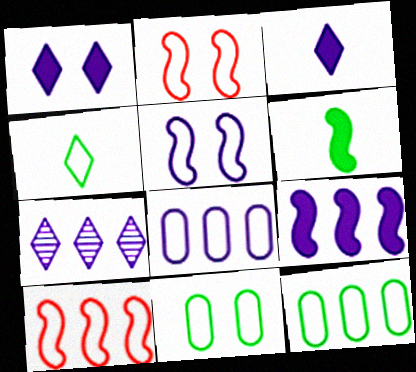[[2, 4, 8], 
[7, 8, 9]]